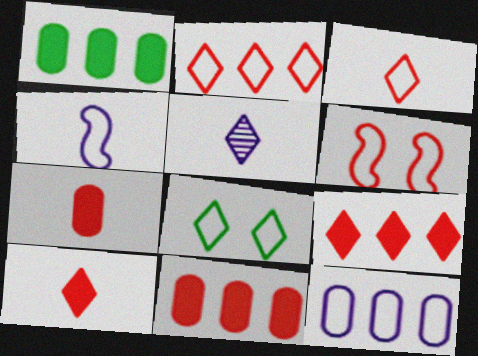[[1, 5, 6], 
[5, 8, 9]]